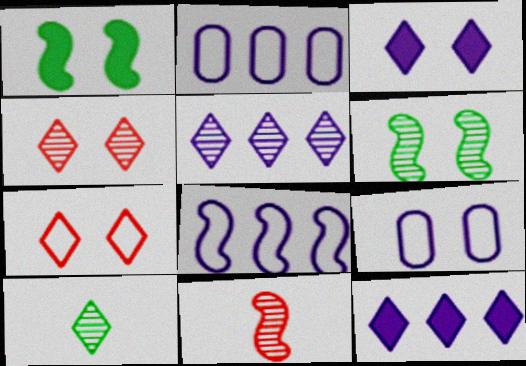[[1, 4, 9], 
[1, 8, 11], 
[4, 5, 10], 
[7, 10, 12]]